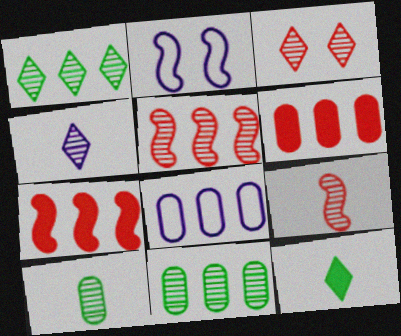[[1, 3, 4], 
[1, 7, 8], 
[4, 9, 10], 
[6, 8, 11]]